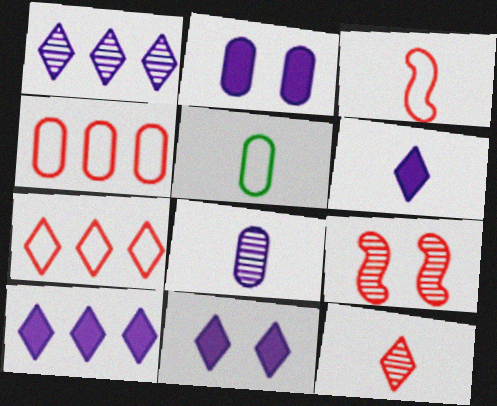[[5, 9, 10], 
[6, 10, 11]]